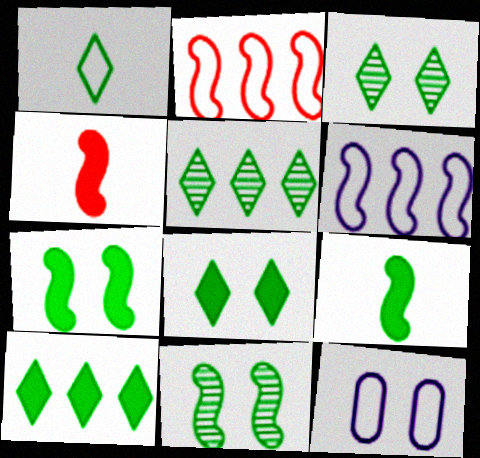[[1, 2, 12], 
[1, 3, 10], 
[1, 5, 8], 
[4, 5, 12], 
[4, 6, 11]]